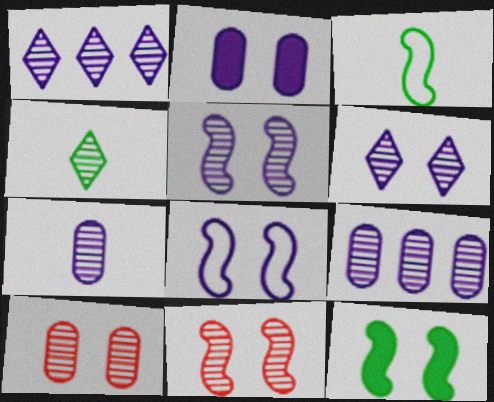[[1, 5, 7], 
[2, 6, 8], 
[4, 9, 11], 
[8, 11, 12]]